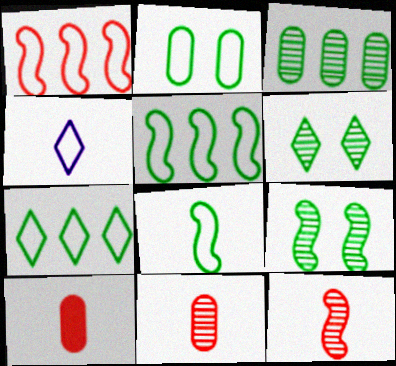[[1, 2, 4], 
[2, 7, 8]]